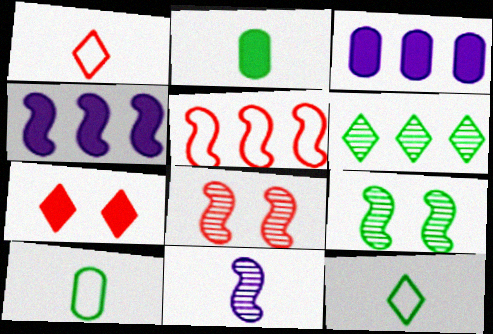[[1, 2, 11], 
[1, 3, 9], 
[2, 4, 7], 
[3, 5, 6], 
[3, 8, 12]]